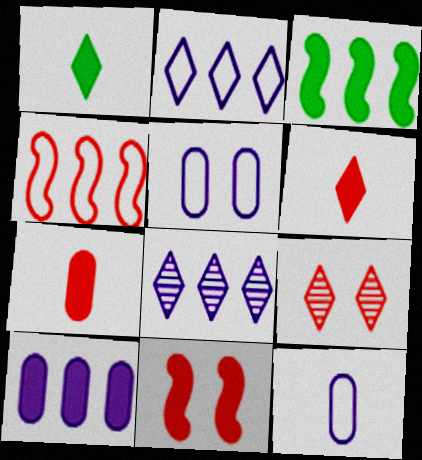[[1, 2, 9], 
[1, 10, 11], 
[3, 9, 12], 
[4, 7, 9]]